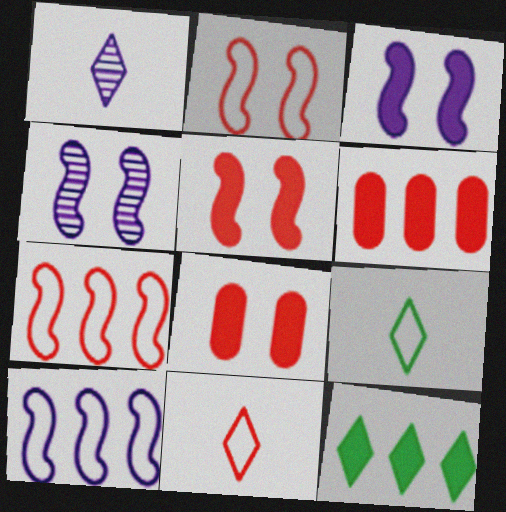[[4, 6, 9]]